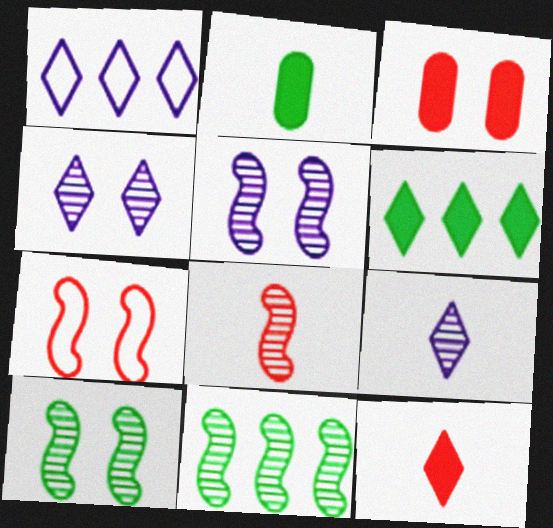[[5, 8, 11]]